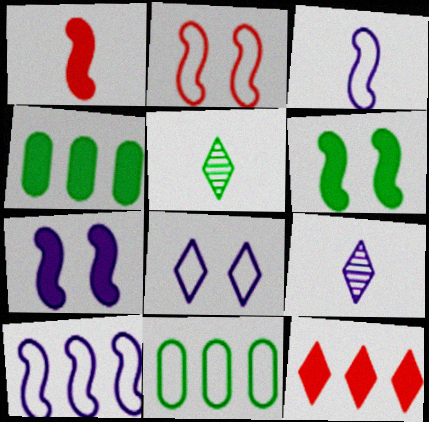[[2, 4, 9], 
[5, 6, 11], 
[5, 8, 12]]